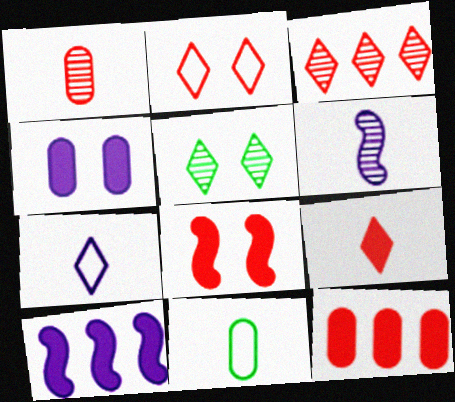[[2, 3, 9], 
[6, 9, 11], 
[8, 9, 12]]